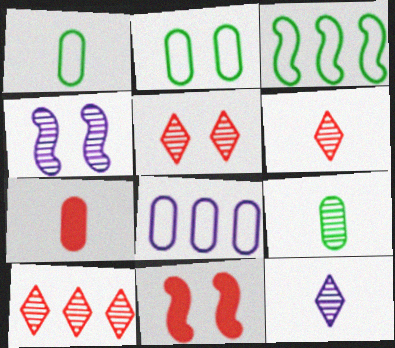[[4, 9, 10], 
[5, 6, 10]]